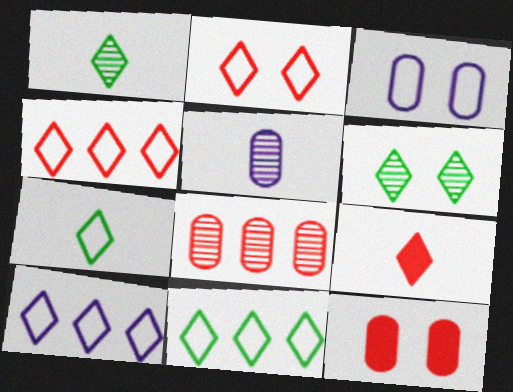[[2, 7, 10], 
[4, 10, 11], 
[6, 9, 10]]